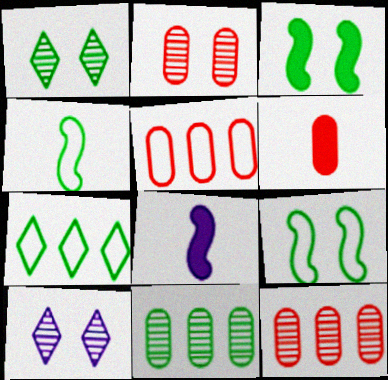[[1, 5, 8], 
[2, 5, 6], 
[2, 7, 8]]